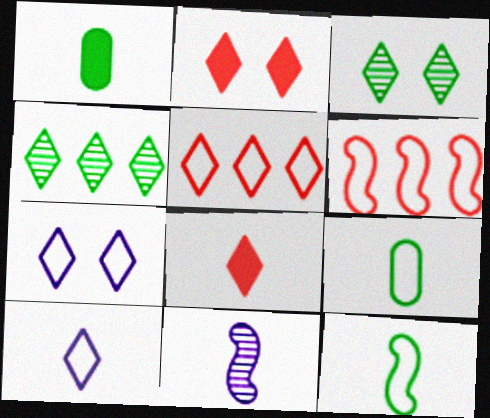[[2, 3, 7], 
[2, 4, 10], 
[4, 7, 8], 
[6, 7, 9], 
[8, 9, 11]]